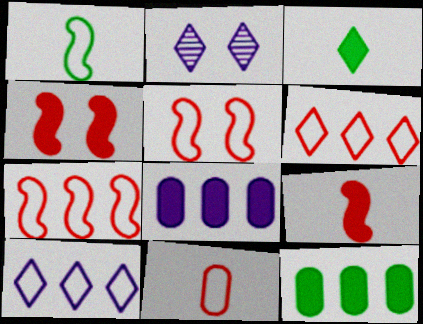[[2, 3, 6], 
[3, 4, 8], 
[5, 6, 11]]